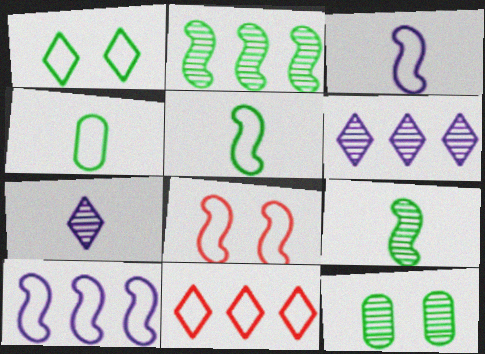[[5, 8, 10]]